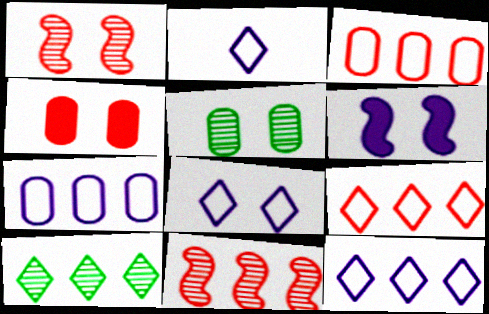[[2, 8, 12]]